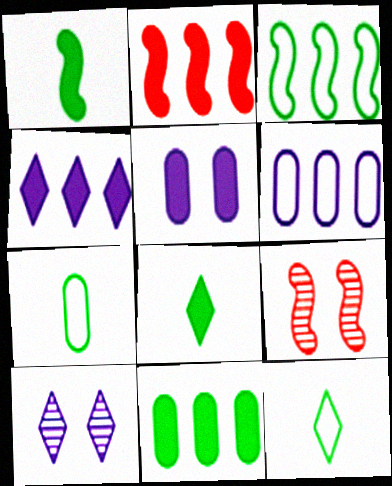[[2, 4, 11], 
[2, 5, 8], 
[2, 7, 10], 
[4, 7, 9], 
[6, 8, 9]]